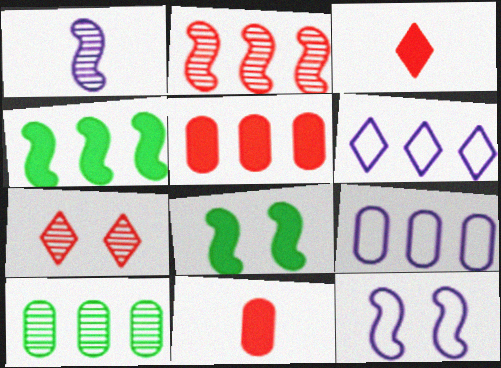[[1, 7, 10], 
[3, 10, 12], 
[5, 9, 10]]